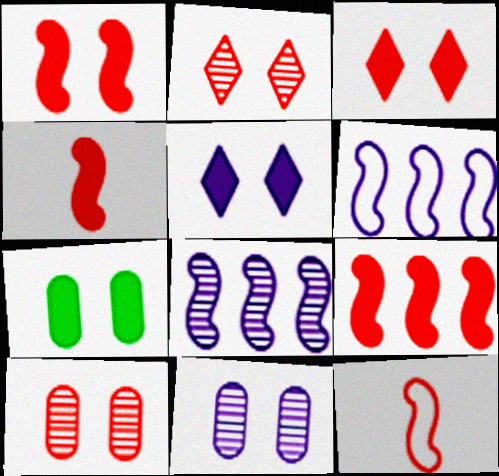[[1, 4, 9], 
[1, 5, 7]]